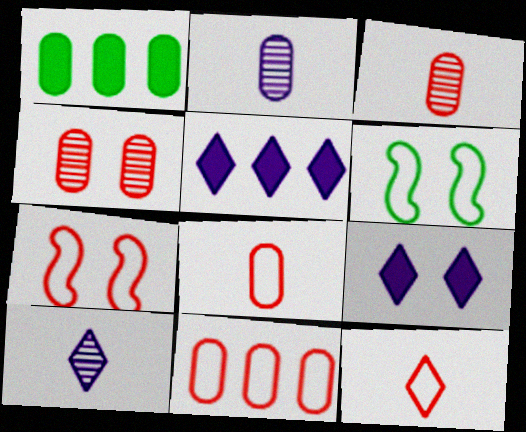[[1, 7, 10], 
[3, 5, 6], 
[4, 6, 9], 
[7, 11, 12]]